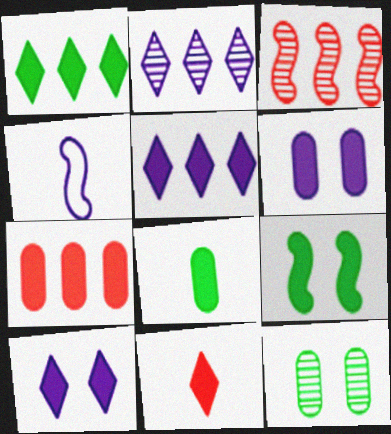[[1, 8, 9], 
[1, 10, 11], 
[2, 4, 6], 
[3, 4, 9], 
[6, 7, 8]]